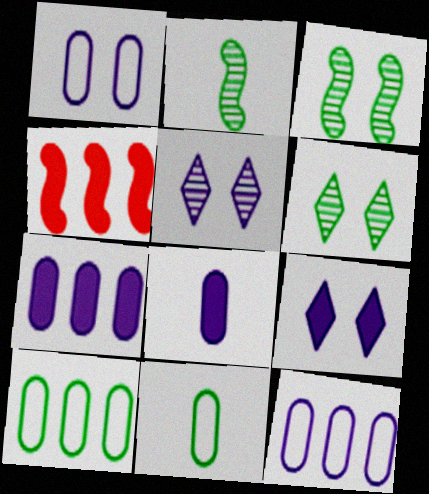[[4, 5, 11]]